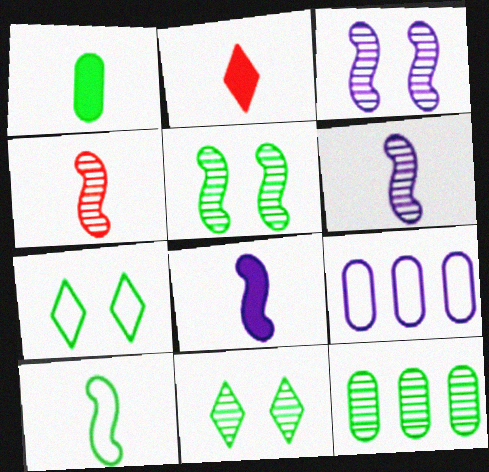[[1, 2, 8], 
[2, 5, 9], 
[4, 8, 10]]